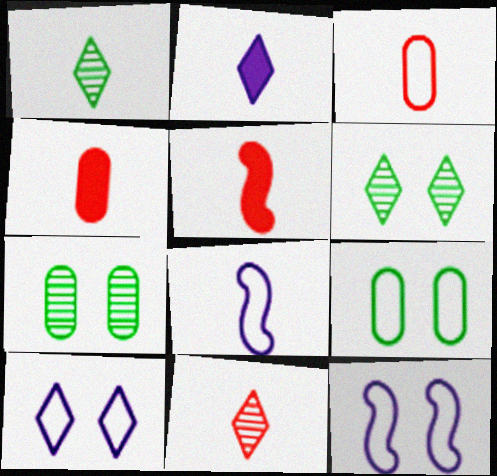[[1, 4, 8], 
[3, 5, 11]]